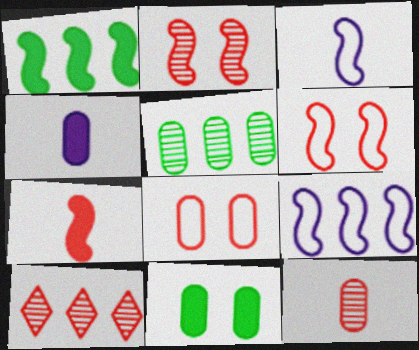[[1, 2, 3], 
[2, 10, 12], 
[3, 10, 11], 
[4, 5, 8], 
[7, 8, 10]]